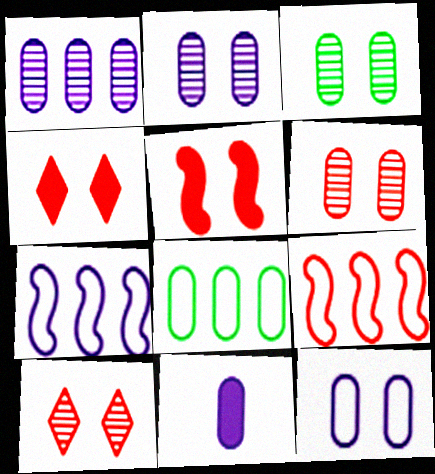[[1, 11, 12], 
[2, 3, 6], 
[6, 8, 11]]